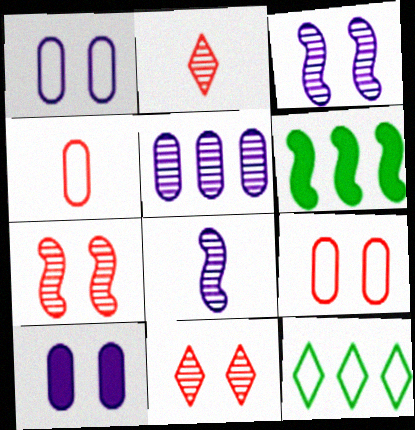[[1, 2, 6]]